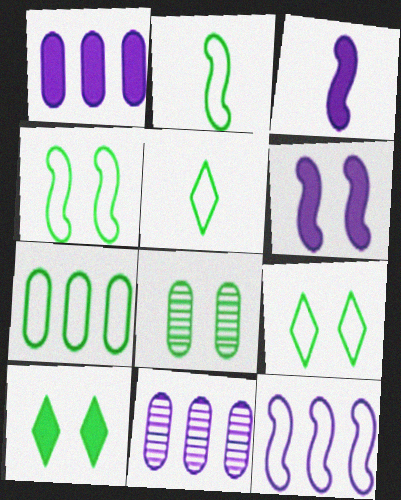[[2, 7, 9], 
[4, 5, 7], 
[4, 8, 10]]